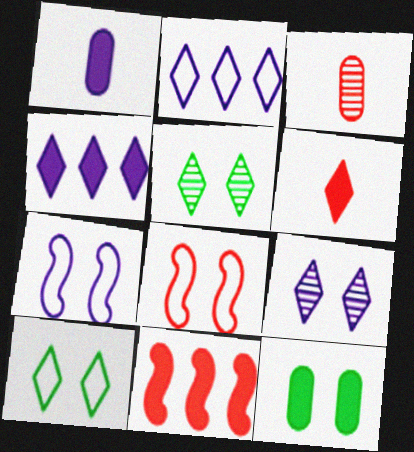[[2, 5, 6], 
[8, 9, 12]]